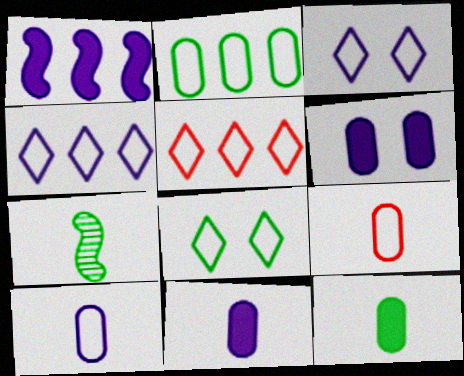[[5, 6, 7]]